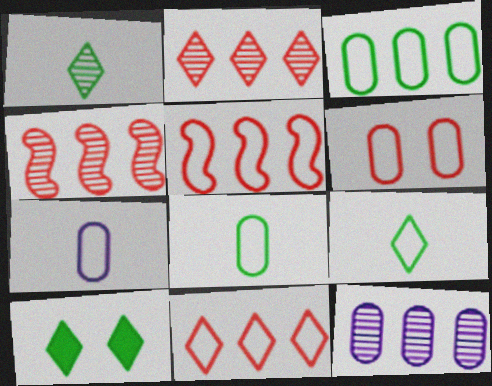[[3, 6, 7], 
[4, 7, 10]]